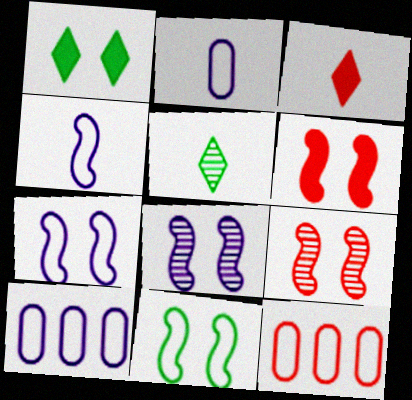[[3, 9, 12], 
[5, 6, 10], 
[6, 8, 11]]